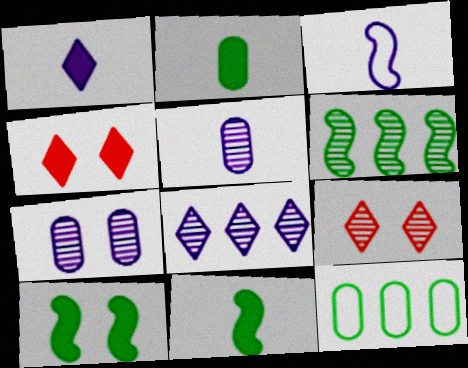[[1, 3, 5], 
[5, 6, 9]]